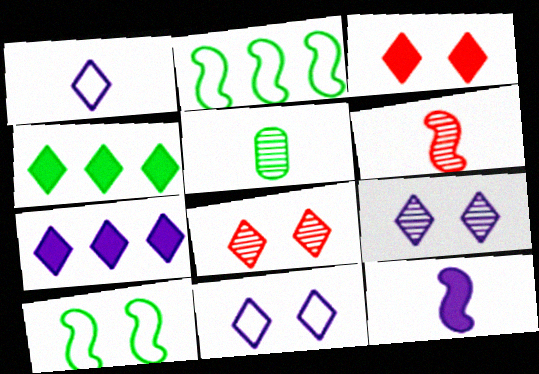[[1, 4, 8], 
[1, 7, 9], 
[4, 5, 10]]